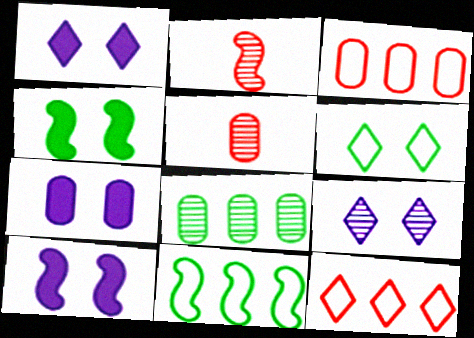[[1, 5, 11], 
[1, 7, 10], 
[2, 8, 9], 
[2, 10, 11]]